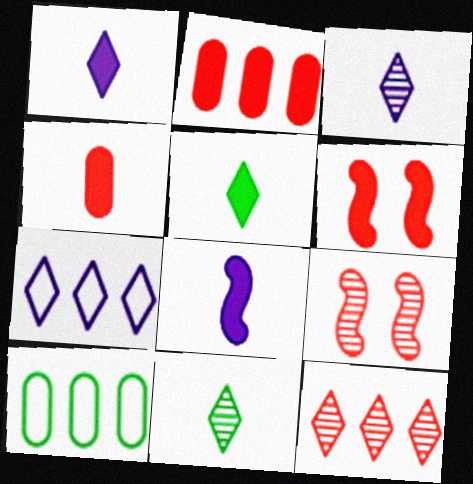[[1, 9, 10], 
[3, 6, 10], 
[4, 5, 8]]